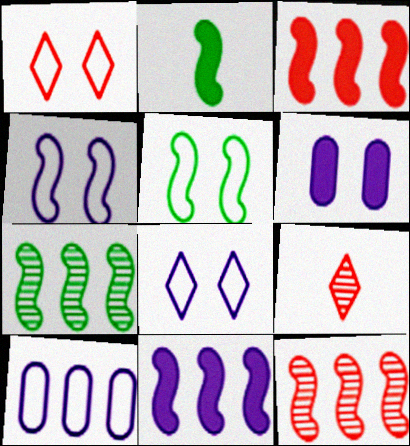[[2, 4, 12], 
[2, 5, 7]]